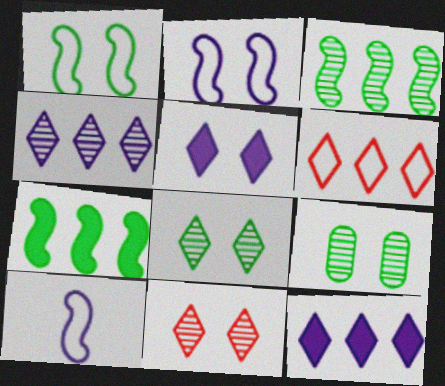[]